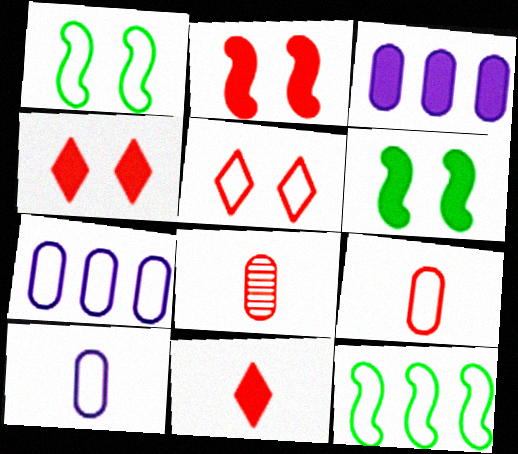[[3, 6, 11], 
[5, 10, 12]]